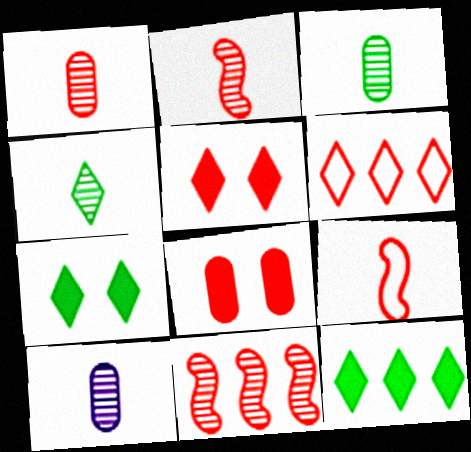[[1, 3, 10], 
[2, 4, 10], 
[2, 6, 8]]